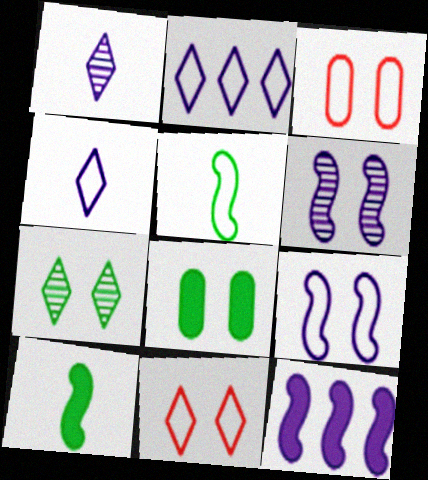[[2, 3, 5], 
[6, 8, 11]]